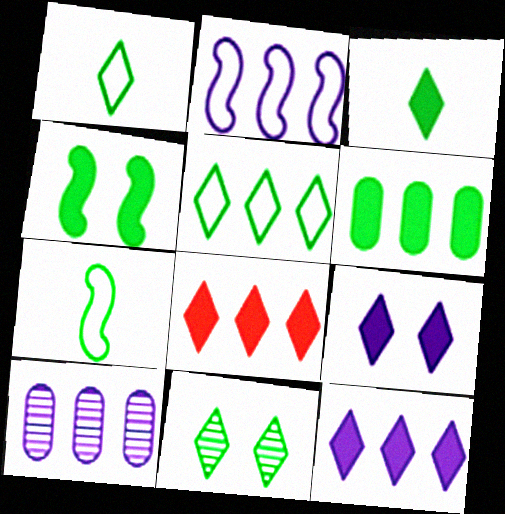[[2, 10, 12], 
[3, 4, 6], 
[3, 5, 11], 
[3, 8, 9], 
[6, 7, 11]]